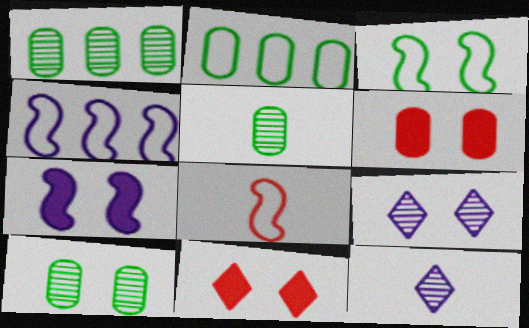[[1, 5, 10], 
[3, 4, 8], 
[3, 6, 9], 
[4, 5, 11]]